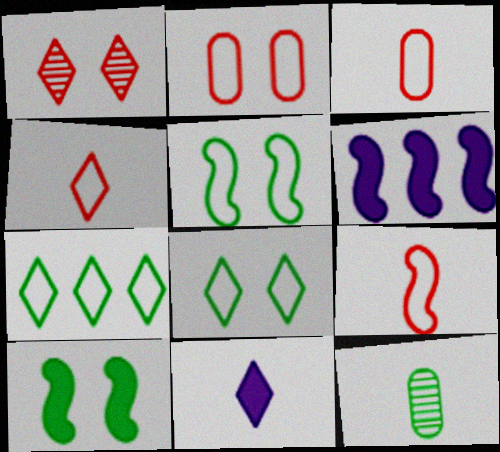[[1, 7, 11], 
[3, 4, 9], 
[7, 10, 12], 
[9, 11, 12]]